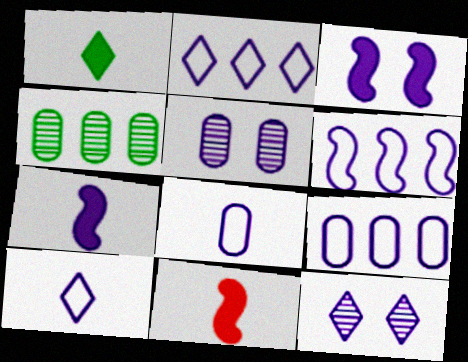[[2, 5, 7], 
[2, 6, 9], 
[7, 9, 12]]